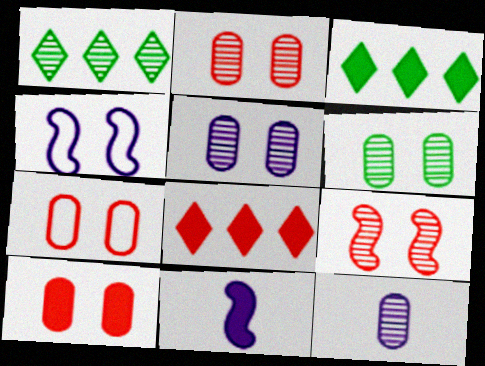[[1, 7, 11], 
[1, 9, 12], 
[2, 5, 6], 
[2, 7, 10], 
[3, 10, 11]]